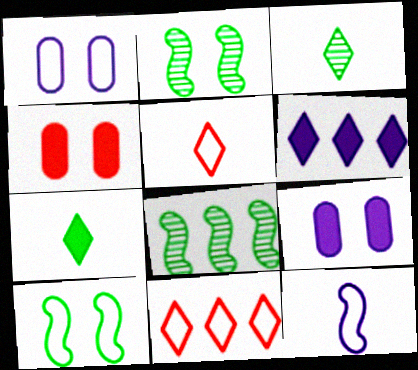[[5, 8, 9]]